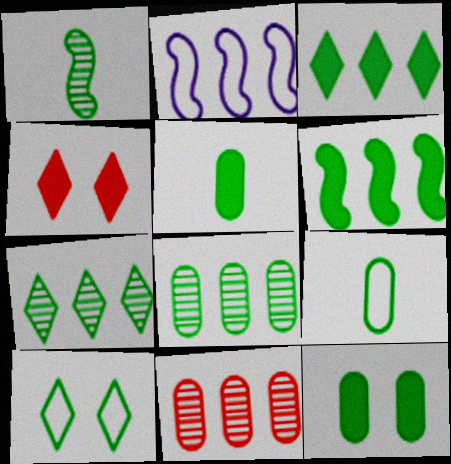[[2, 3, 11], 
[8, 9, 12]]